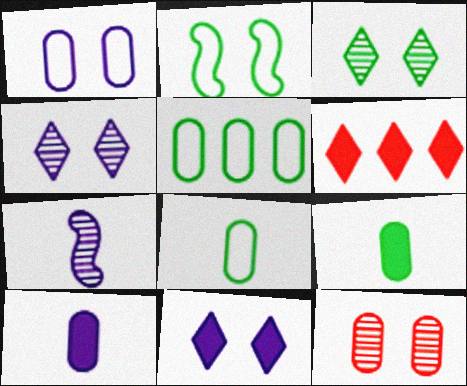[[2, 11, 12], 
[5, 10, 12]]